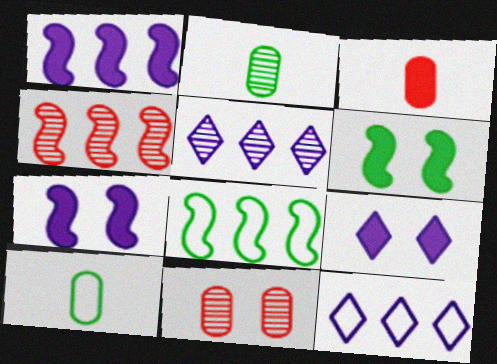[[1, 4, 8], 
[4, 9, 10]]